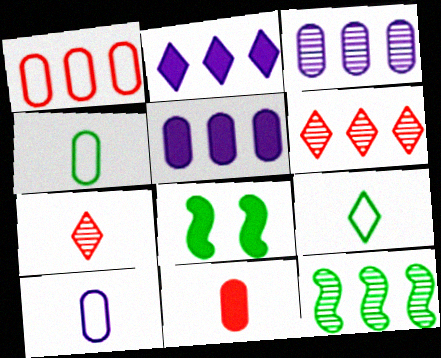[[1, 2, 12], 
[2, 8, 11], 
[3, 6, 12], 
[6, 8, 10]]